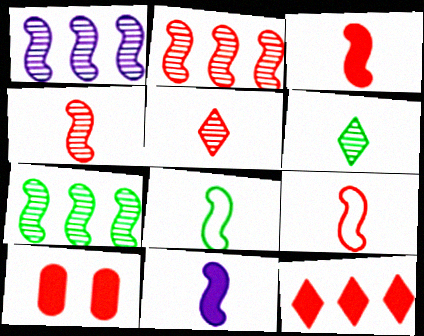[[1, 2, 7], 
[3, 4, 9], 
[3, 10, 12], 
[4, 8, 11]]